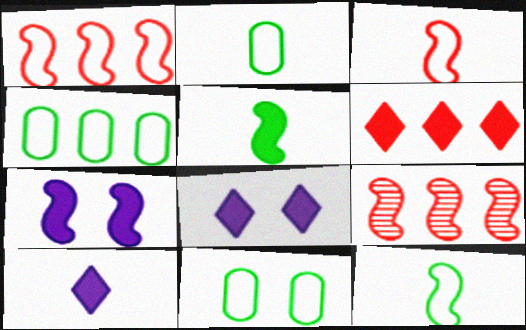[[2, 4, 11], 
[2, 8, 9], 
[7, 9, 12], 
[9, 10, 11]]